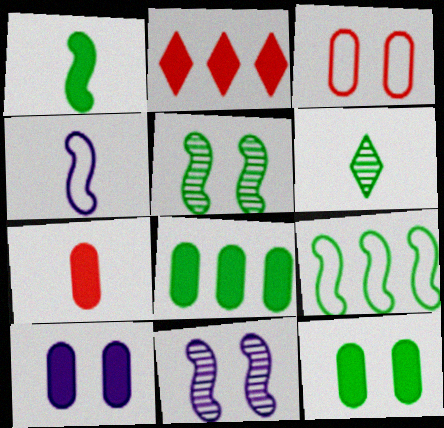[[1, 2, 10], 
[1, 5, 9], 
[4, 6, 7], 
[6, 9, 12], 
[7, 8, 10]]